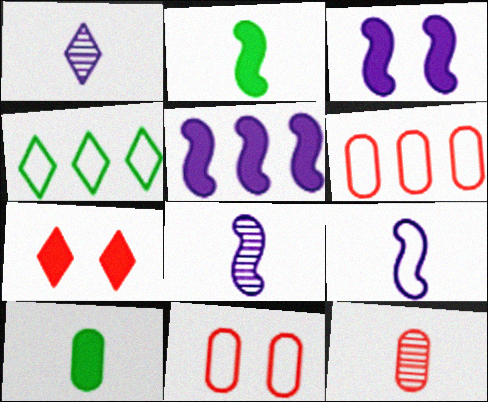[[1, 4, 7], 
[3, 4, 12], 
[4, 9, 11], 
[5, 7, 10]]